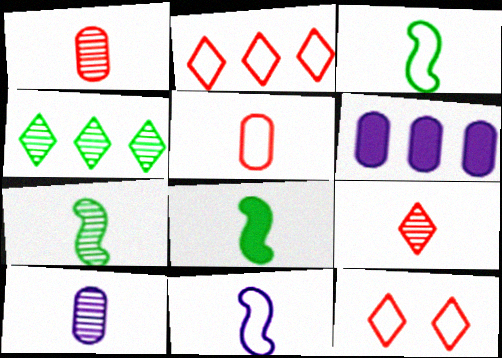[[3, 7, 8], 
[6, 7, 12], 
[7, 9, 10]]